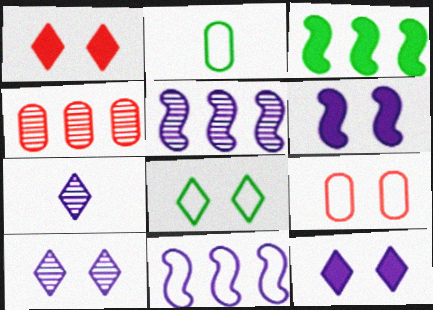[[1, 2, 5], 
[1, 8, 10], 
[3, 7, 9]]